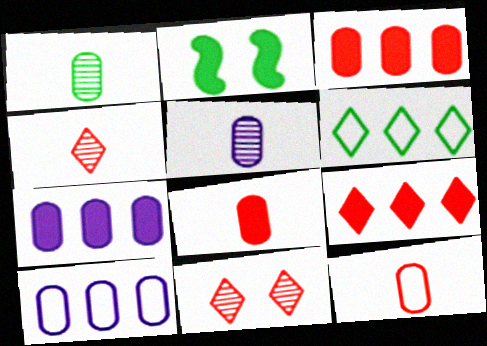[[1, 2, 6], 
[2, 4, 10]]